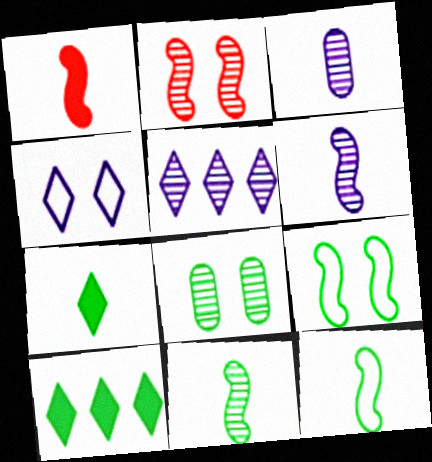[[1, 6, 12], 
[8, 10, 12]]